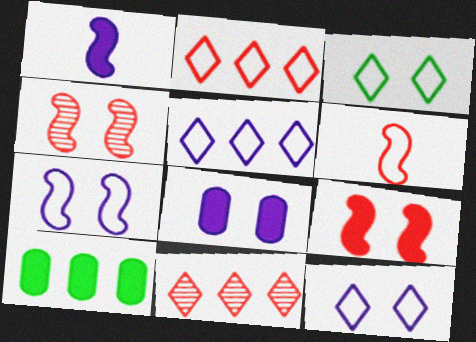[[3, 4, 8]]